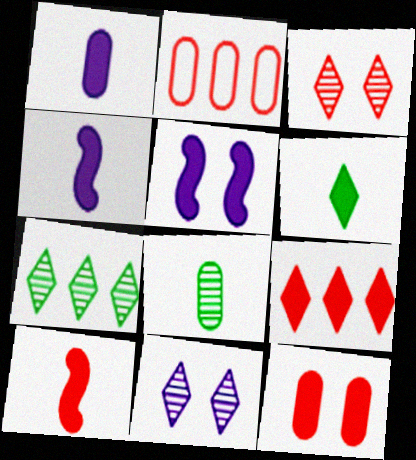[[1, 6, 10], 
[2, 3, 10], 
[9, 10, 12]]